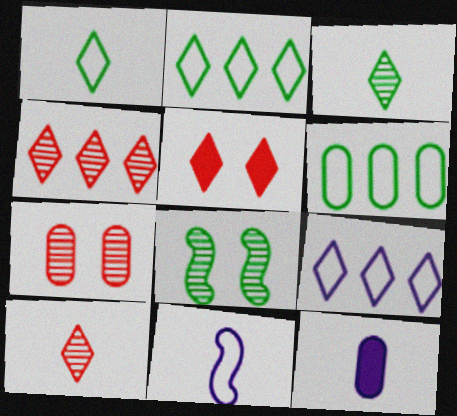[[3, 5, 9], 
[6, 7, 12]]